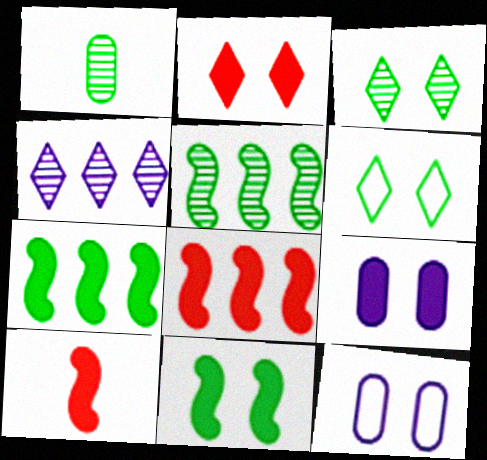[[1, 3, 5], 
[1, 6, 7], 
[2, 9, 11]]